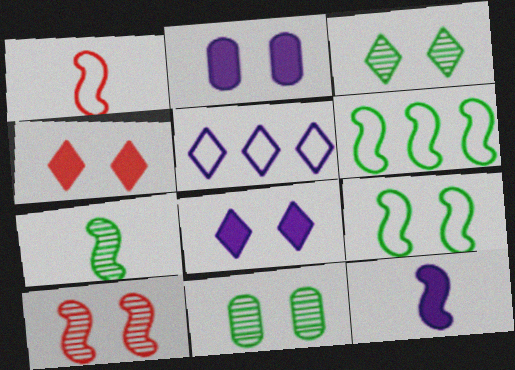[[1, 7, 12], 
[6, 10, 12]]